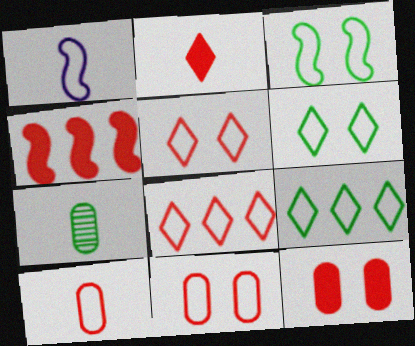[[1, 2, 7], 
[1, 9, 11], 
[2, 4, 12]]